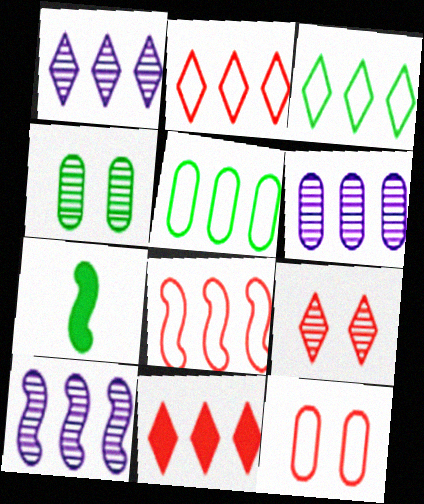[[1, 3, 11], 
[1, 6, 10], 
[1, 7, 12], 
[3, 4, 7], 
[5, 10, 11]]